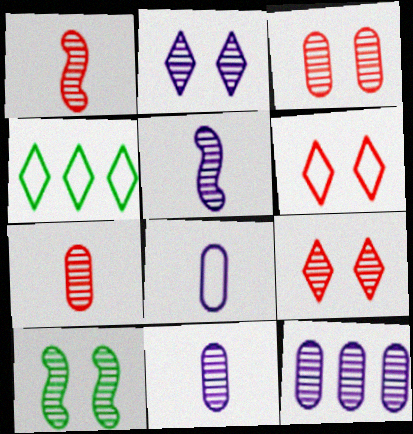[[2, 3, 10], 
[2, 5, 12]]